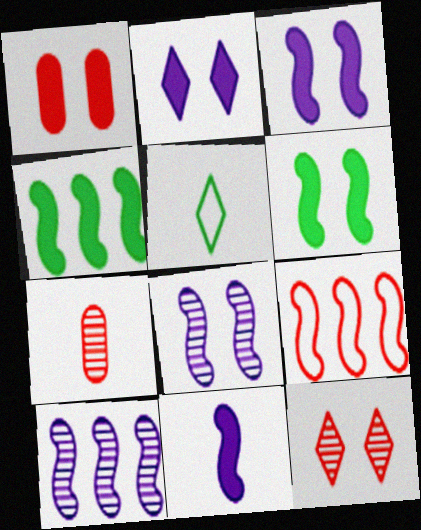[[1, 2, 6], 
[1, 5, 10], 
[4, 9, 10], 
[5, 7, 11]]